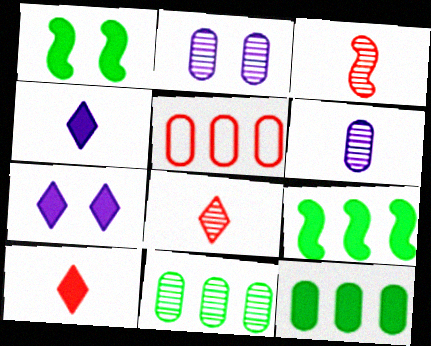[]